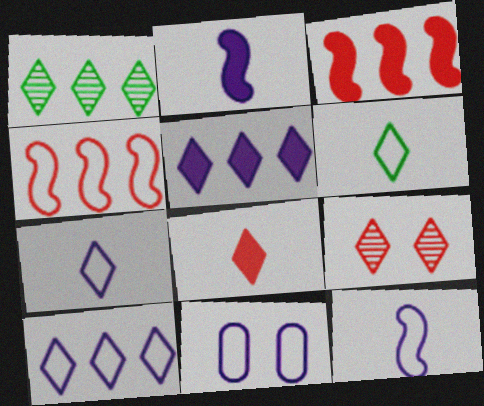[[4, 6, 11], 
[5, 6, 9], 
[10, 11, 12]]